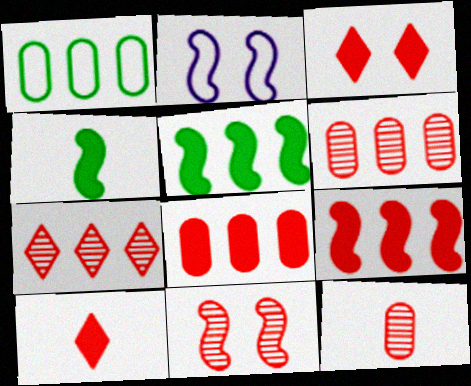[[7, 11, 12]]